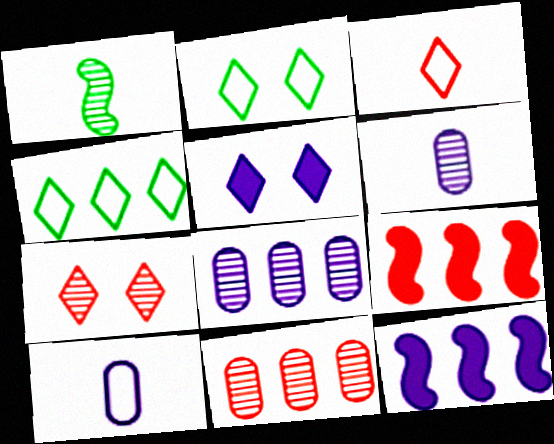[[1, 7, 8], 
[2, 5, 7], 
[2, 6, 9], 
[4, 8, 9], 
[4, 11, 12]]